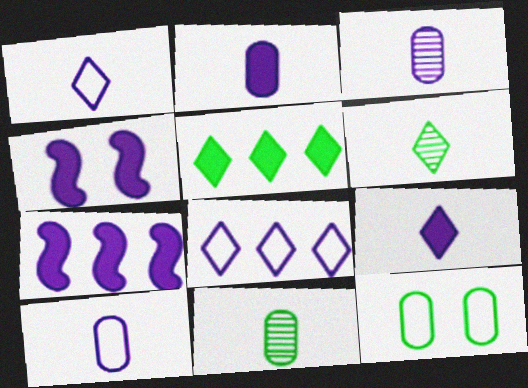[[2, 3, 10], 
[3, 4, 8]]